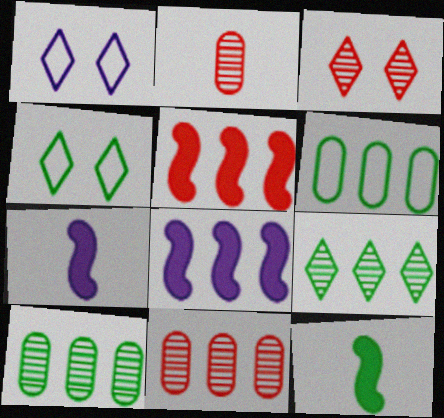[[1, 11, 12], 
[2, 4, 8], 
[3, 6, 7], 
[4, 7, 11], 
[4, 10, 12]]